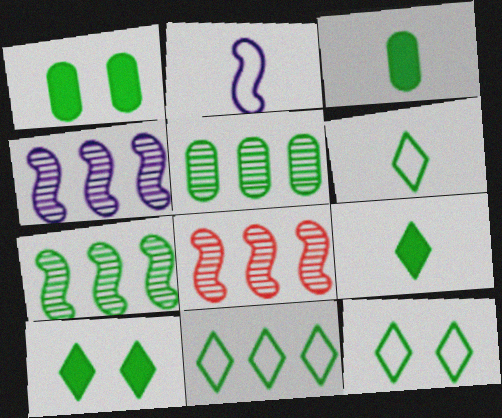[[1, 6, 7], 
[3, 7, 12], 
[4, 7, 8], 
[6, 11, 12]]